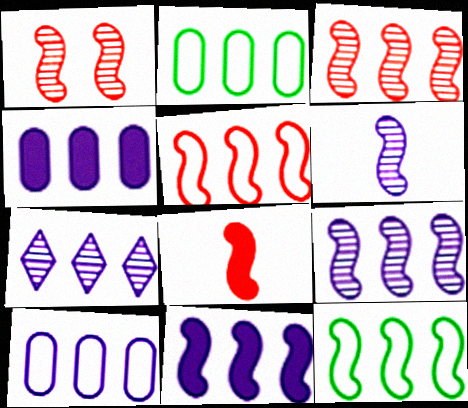[[1, 5, 8], 
[3, 11, 12], 
[7, 10, 11]]